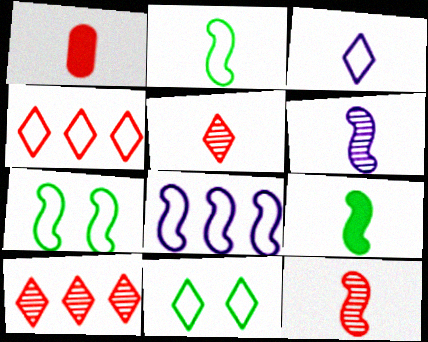[[3, 4, 11]]